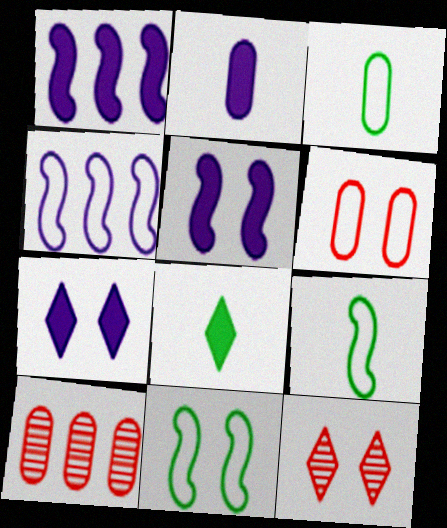[[1, 2, 7], 
[1, 3, 12], 
[7, 9, 10]]